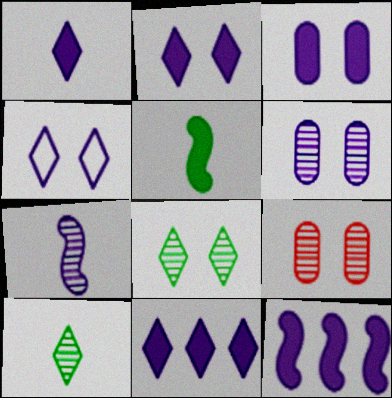[[1, 2, 11], 
[1, 3, 12]]